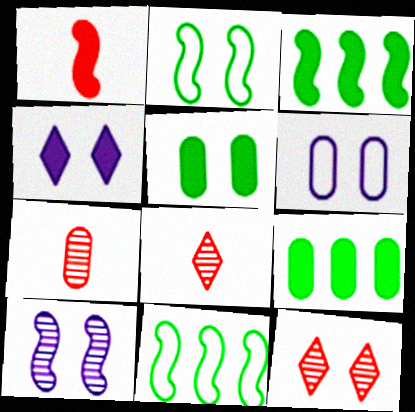[[1, 4, 9], 
[1, 10, 11], 
[3, 6, 8], 
[4, 6, 10], 
[4, 7, 11], 
[6, 7, 9]]